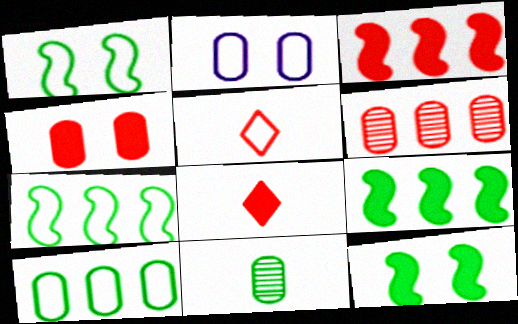[[2, 5, 7], 
[3, 4, 8]]